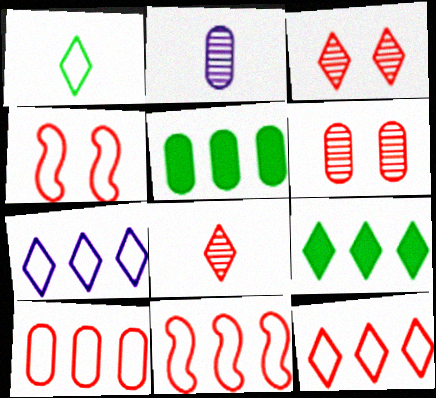[[2, 4, 9], 
[10, 11, 12]]